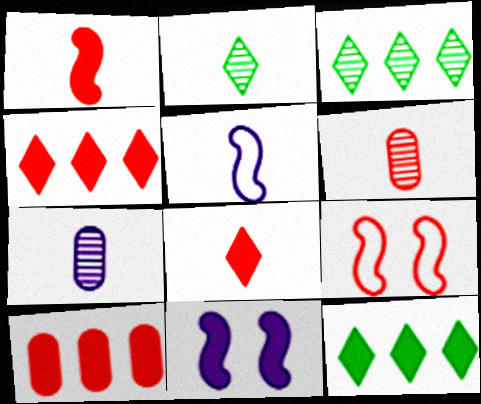[[4, 6, 9], 
[7, 9, 12]]